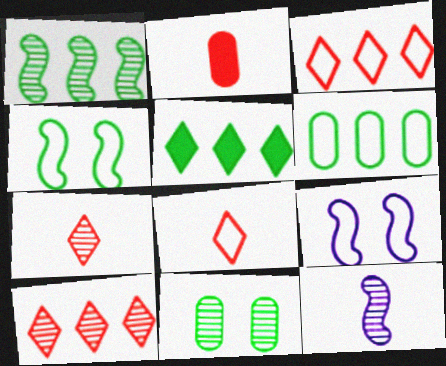[[1, 5, 6], 
[6, 8, 9], 
[10, 11, 12]]